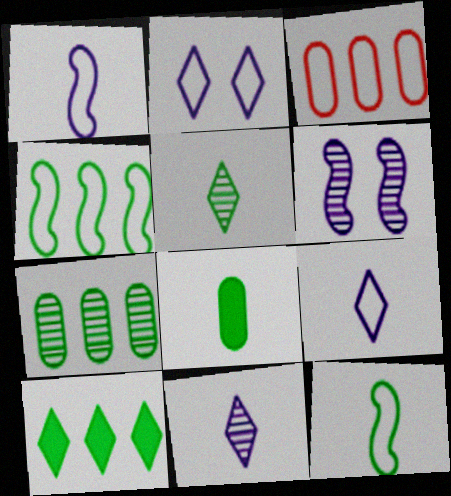[[2, 3, 12], 
[4, 7, 10], 
[5, 8, 12]]